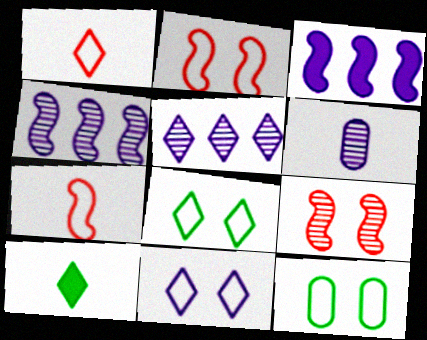[[2, 11, 12], 
[3, 6, 11], 
[6, 7, 10]]